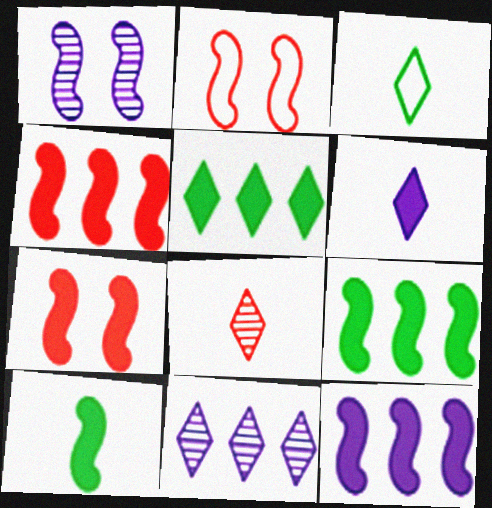[[3, 6, 8], 
[4, 9, 12], 
[7, 10, 12]]